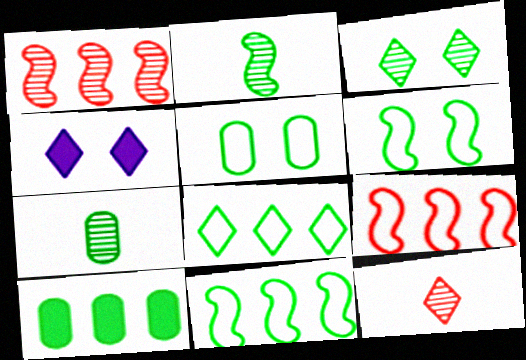[[4, 7, 9], 
[4, 8, 12], 
[5, 7, 10]]